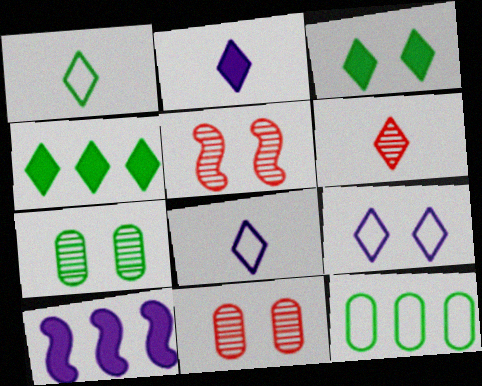[[1, 2, 6], 
[1, 10, 11], 
[2, 5, 12], 
[4, 6, 9]]